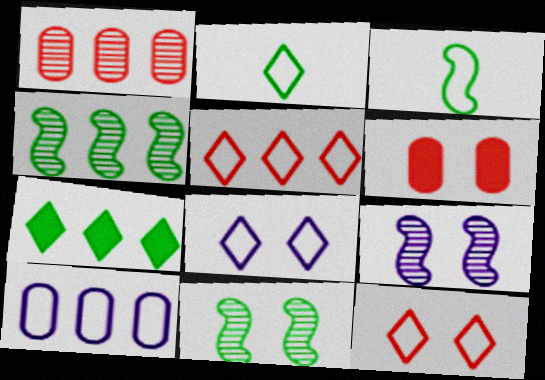[[2, 5, 8], 
[3, 10, 12], 
[6, 8, 11]]